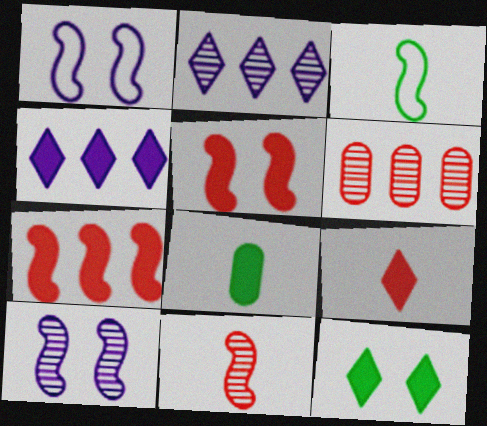[[3, 7, 10], 
[4, 5, 8], 
[4, 9, 12]]